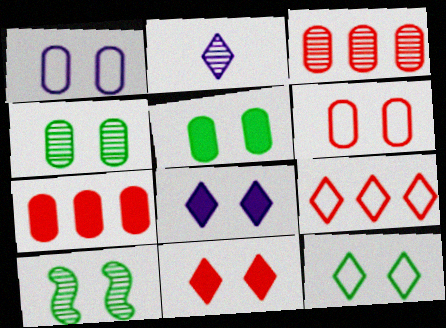[[1, 10, 11], 
[2, 3, 10], 
[5, 10, 12], 
[6, 8, 10]]